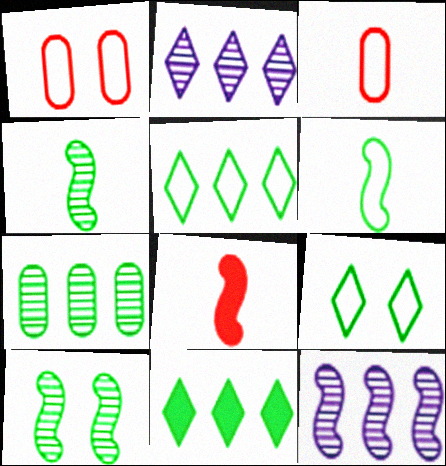[]